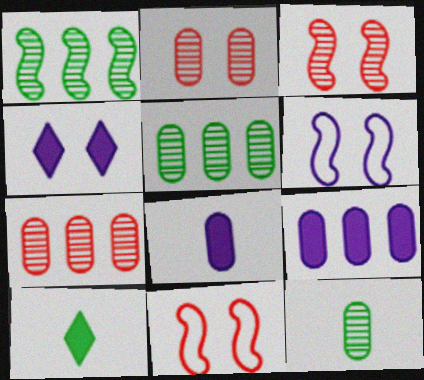[[6, 7, 10]]